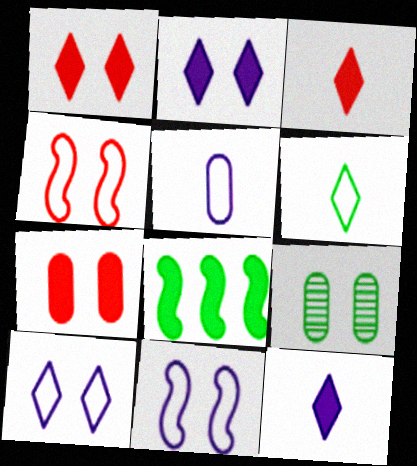[[1, 9, 11], 
[2, 4, 9], 
[6, 8, 9], 
[7, 8, 12]]